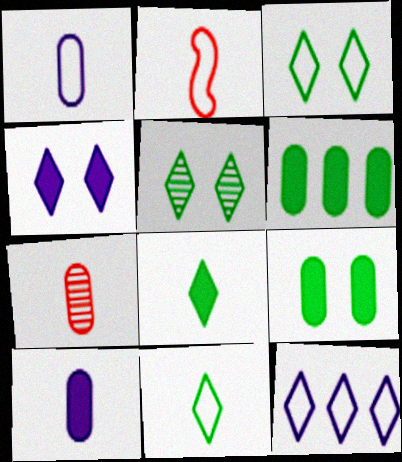[[1, 2, 11]]